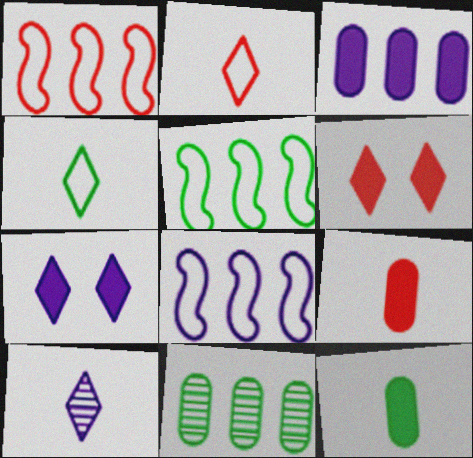[[1, 5, 8]]